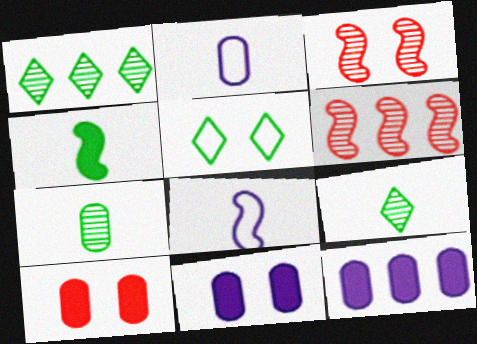[[1, 8, 10], 
[3, 5, 11]]